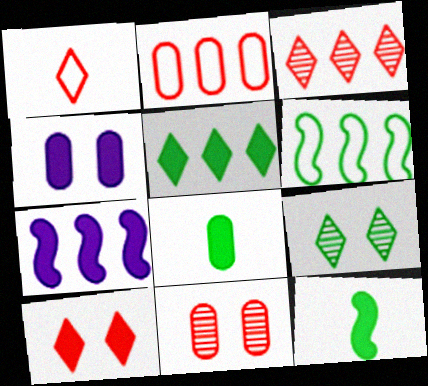[[1, 3, 10], 
[6, 8, 9], 
[7, 8, 10]]